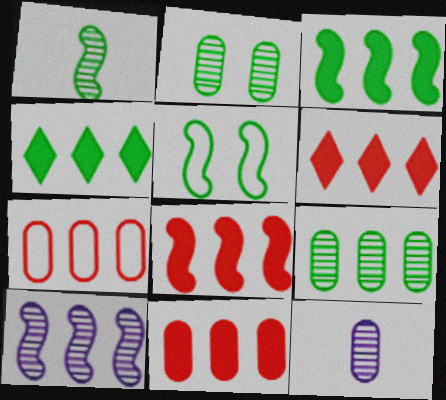[[1, 3, 5], 
[4, 7, 10], 
[5, 6, 12], 
[6, 8, 11]]